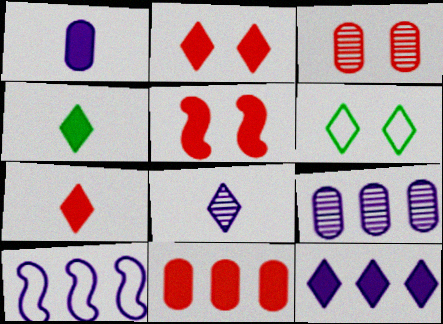[[2, 4, 12], 
[3, 4, 10], 
[5, 7, 11], 
[9, 10, 12]]